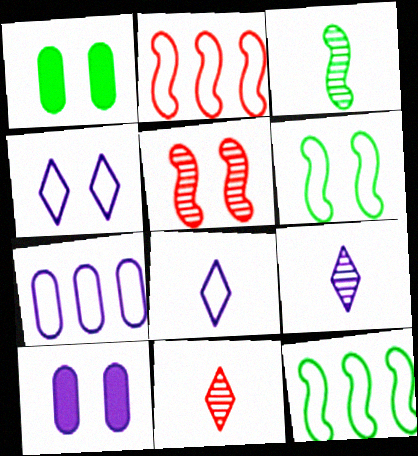[[1, 2, 9], 
[1, 4, 5], 
[10, 11, 12]]